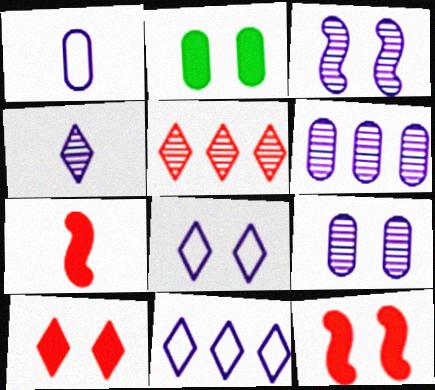[[3, 4, 6]]